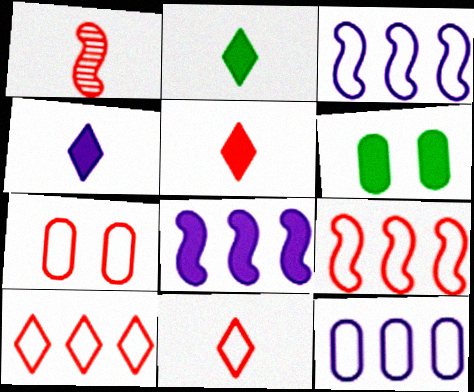[[2, 4, 5], 
[5, 6, 8], 
[7, 9, 11]]